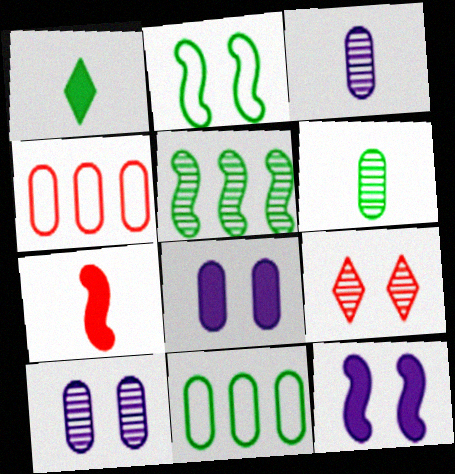[[2, 8, 9], 
[3, 5, 9], 
[4, 6, 8], 
[4, 7, 9]]